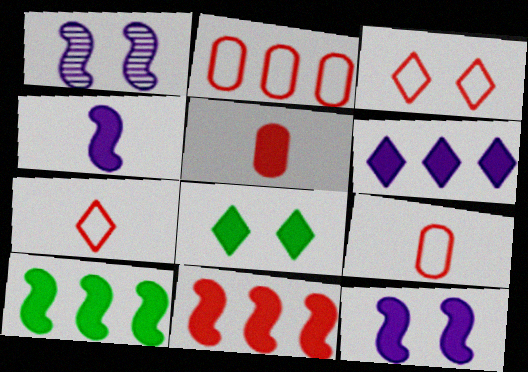[]